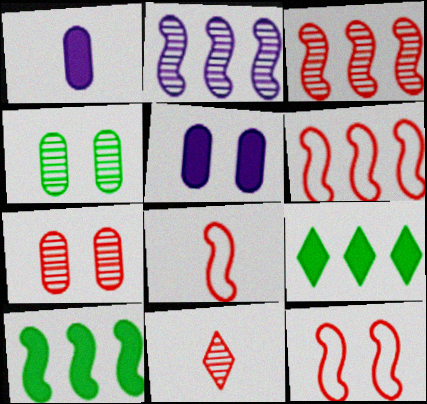[[2, 4, 11], 
[2, 6, 10], 
[3, 7, 11], 
[6, 8, 12]]